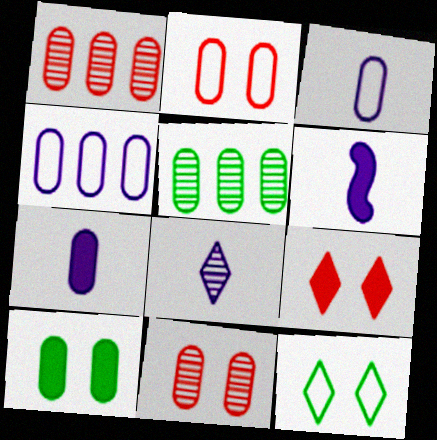[[1, 3, 10], 
[1, 6, 12], 
[2, 5, 7], 
[3, 6, 8]]